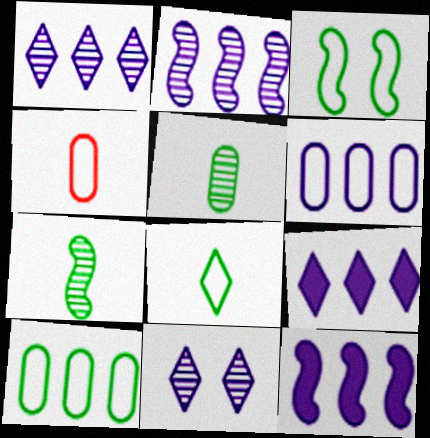[[1, 6, 12], 
[2, 6, 9], 
[3, 8, 10]]